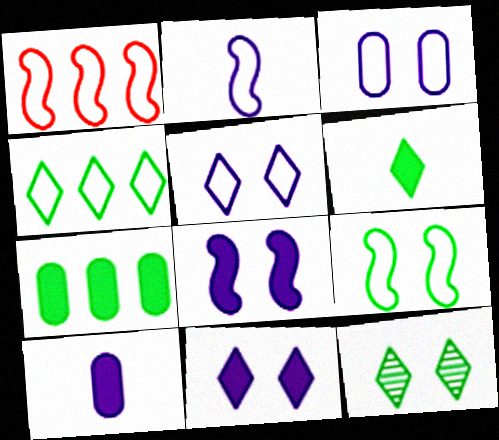[[1, 2, 9], 
[1, 10, 12], 
[4, 6, 12]]